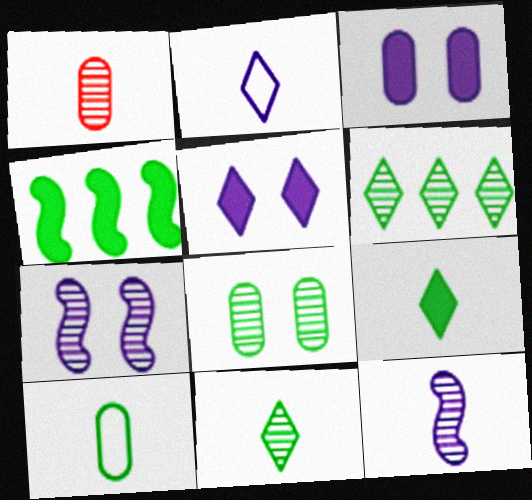[[1, 6, 7], 
[1, 11, 12]]